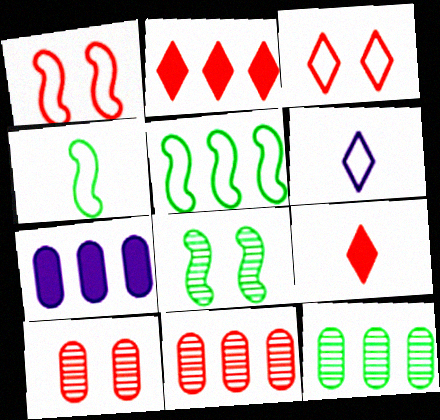[[1, 9, 11]]